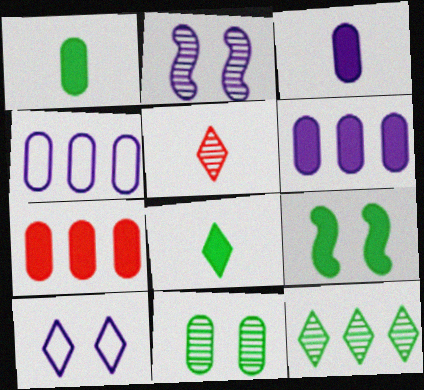[[4, 5, 9]]